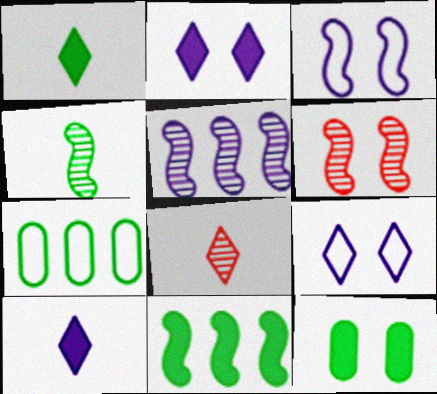[[1, 11, 12], 
[4, 5, 6], 
[6, 7, 10], 
[6, 9, 12]]